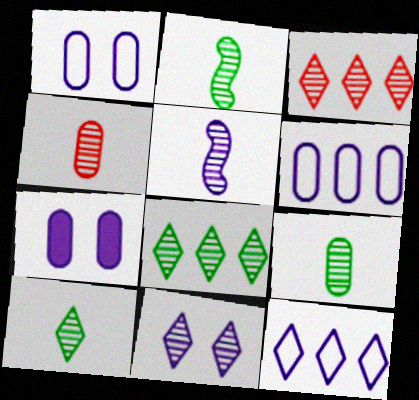[[2, 9, 10], 
[3, 10, 11], 
[4, 5, 10], 
[5, 7, 12]]